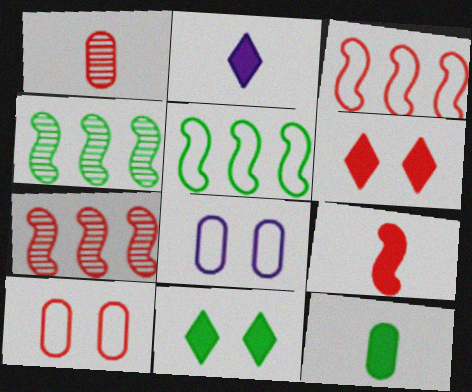[[1, 3, 6], 
[2, 4, 10], 
[2, 9, 12]]